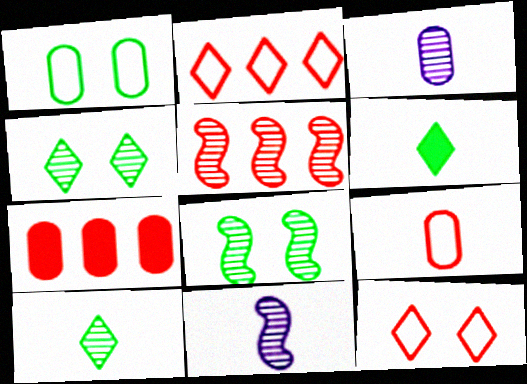[[1, 3, 7], 
[2, 5, 7], 
[3, 4, 5], 
[5, 8, 11], 
[6, 9, 11]]